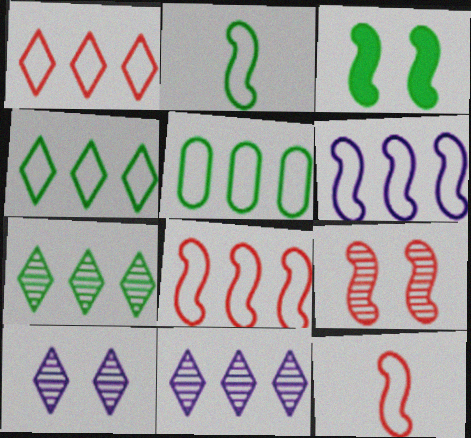[[1, 5, 6]]